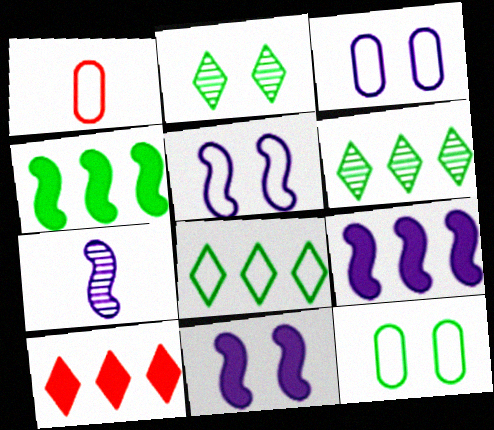[[1, 2, 9], 
[1, 5, 8], 
[1, 6, 11], 
[5, 7, 9], 
[7, 10, 12]]